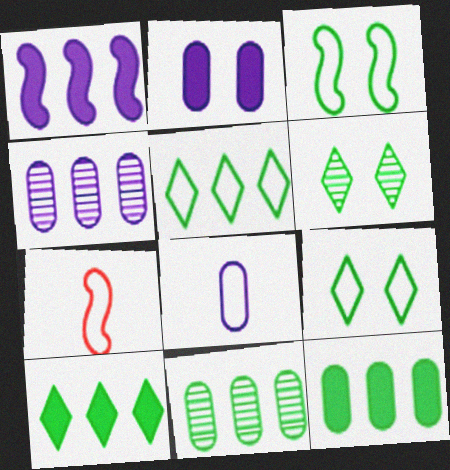[[2, 4, 8]]